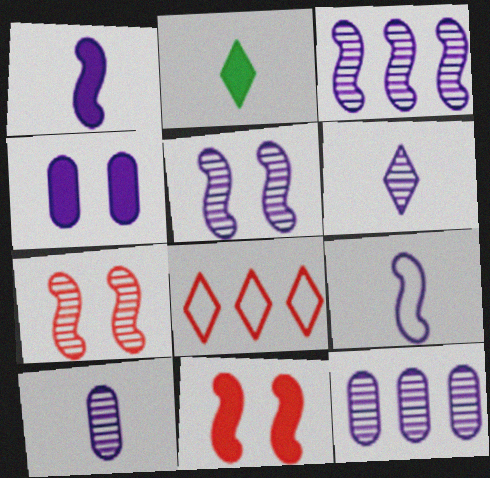[[5, 6, 12]]